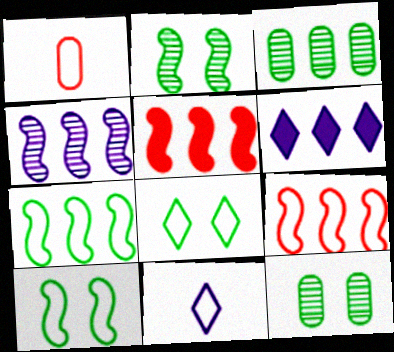[[1, 2, 6], 
[3, 6, 9], 
[4, 5, 7], 
[5, 11, 12]]